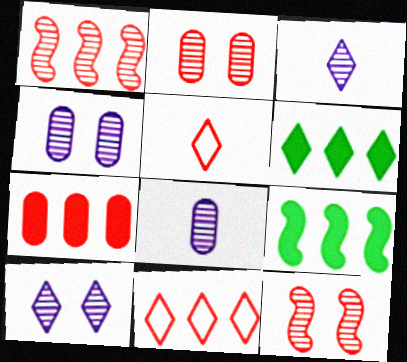[[1, 7, 11], 
[4, 5, 9], 
[5, 6, 10], 
[5, 7, 12]]